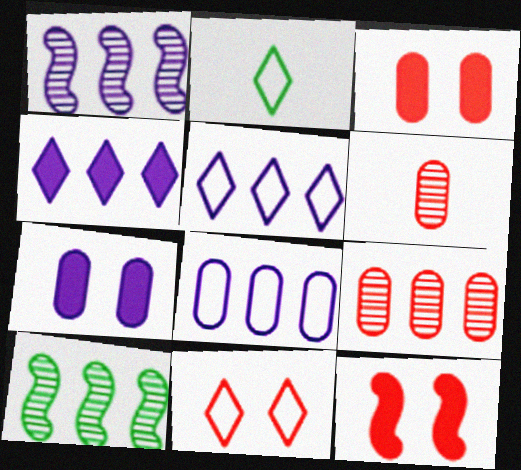[[1, 2, 3], 
[1, 4, 8], 
[2, 5, 11]]